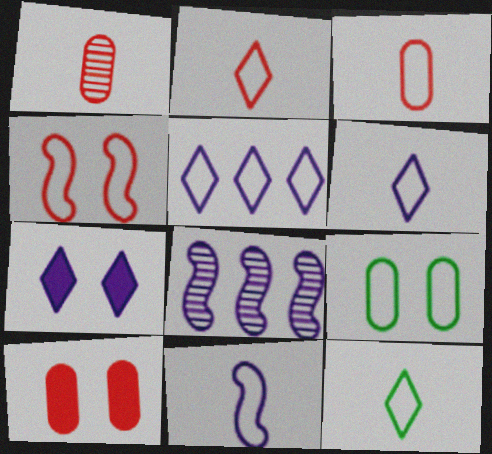[[2, 6, 12], 
[3, 11, 12], 
[8, 10, 12]]